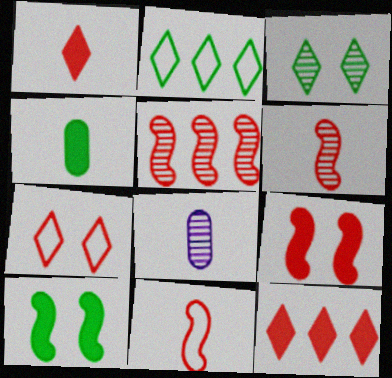[[2, 8, 9], 
[3, 5, 8], 
[5, 9, 11]]